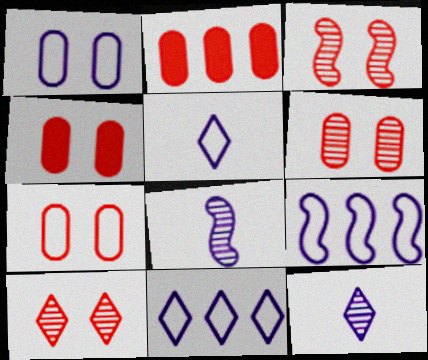[[1, 5, 9], 
[3, 6, 10], 
[4, 6, 7]]